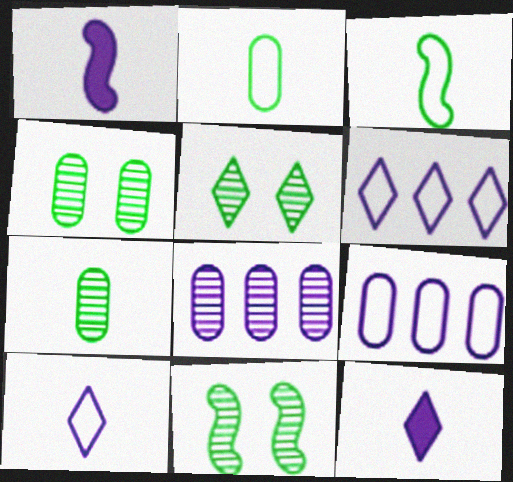[[4, 5, 11]]